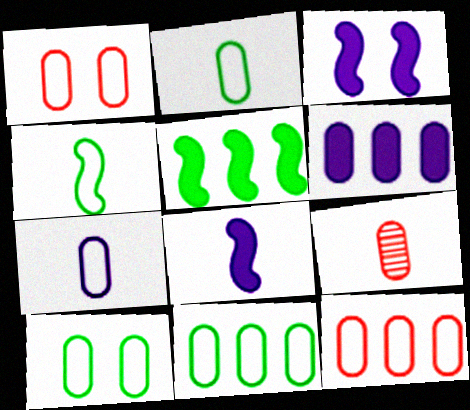[[1, 7, 11], 
[2, 10, 11], 
[6, 9, 10], 
[7, 10, 12]]